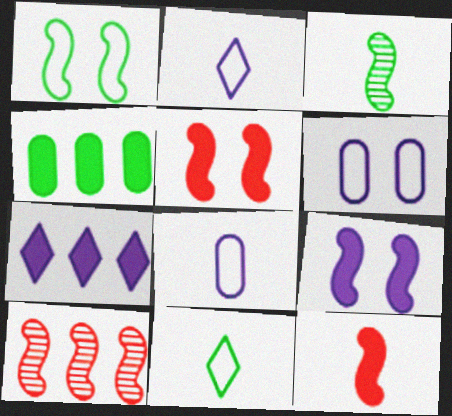[]